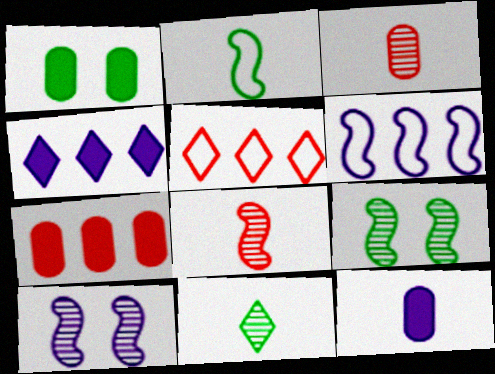[[1, 7, 12], 
[5, 9, 12]]